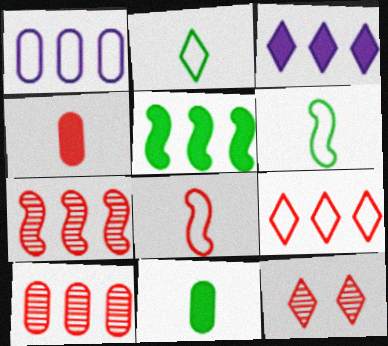[[2, 3, 12]]